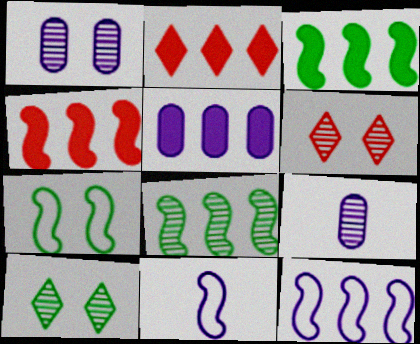[[2, 3, 5], 
[2, 7, 9], 
[4, 8, 12], 
[6, 8, 9]]